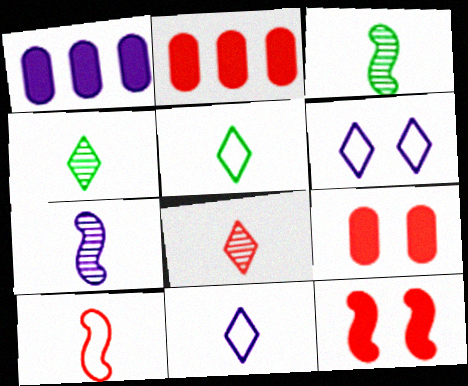[[1, 6, 7], 
[2, 3, 6]]